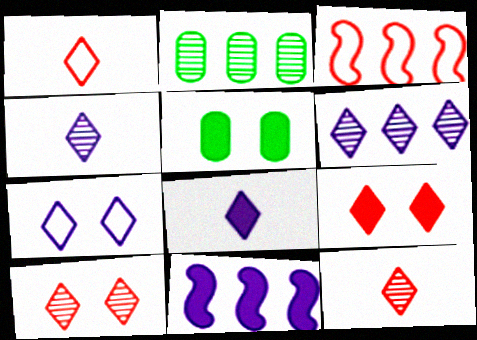[[3, 4, 5], 
[6, 7, 8]]